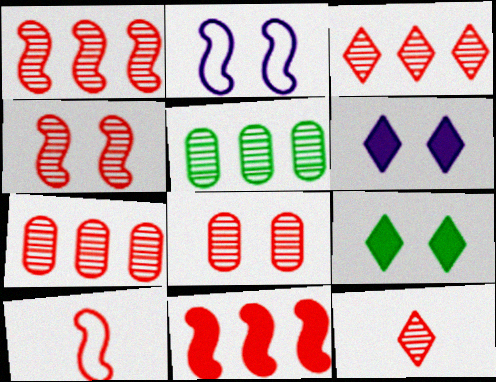[[1, 3, 7], 
[1, 8, 12], 
[2, 8, 9], 
[4, 7, 12], 
[4, 10, 11], 
[5, 6, 10]]